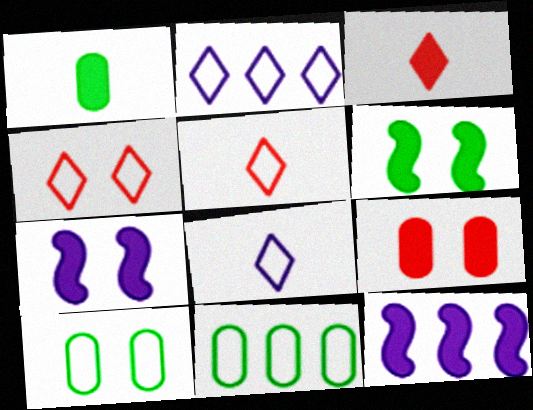[]